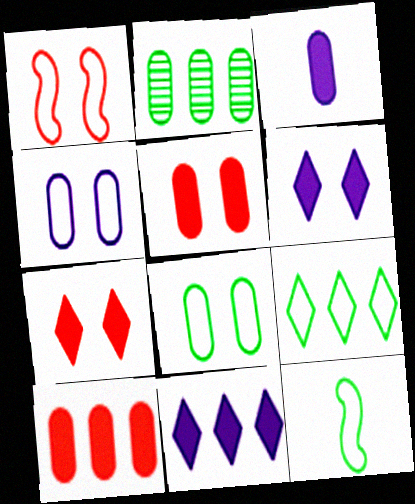[[8, 9, 12]]